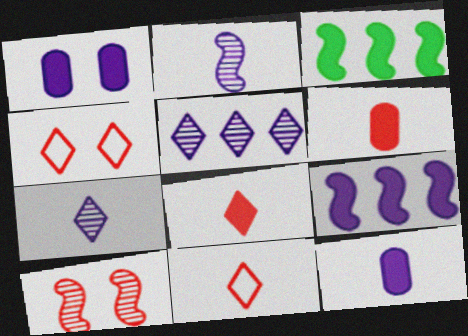[[1, 3, 8]]